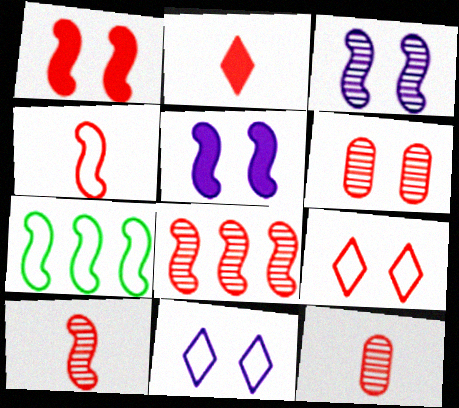[[1, 4, 8], 
[1, 6, 9], 
[2, 4, 12], 
[5, 7, 10]]